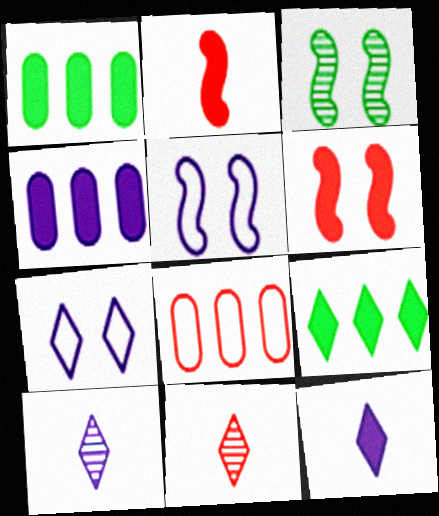[[1, 5, 11], 
[1, 6, 12], 
[3, 5, 6], 
[3, 8, 12], 
[4, 5, 10], 
[6, 8, 11], 
[7, 9, 11]]